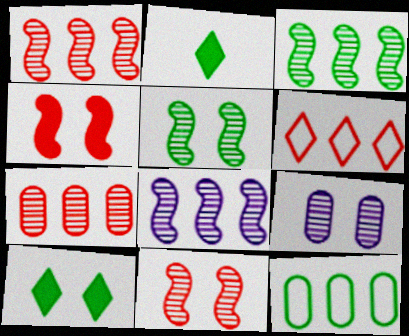[[1, 3, 8], 
[2, 5, 12]]